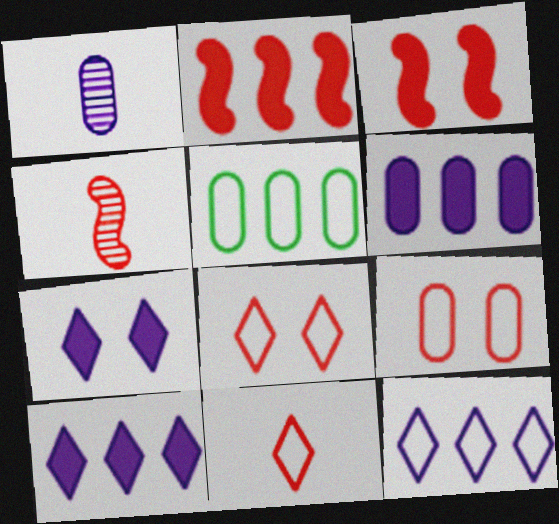[[4, 5, 7]]